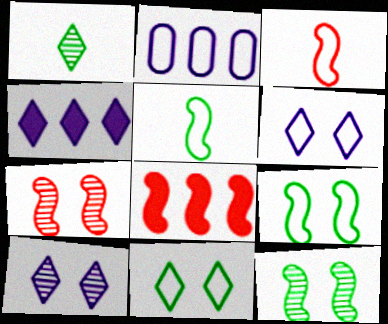[[2, 3, 11], 
[3, 7, 8]]